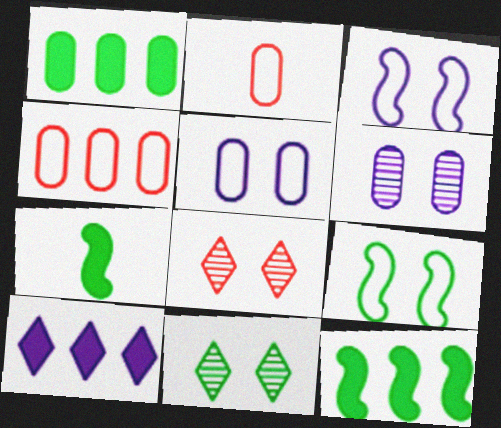[[1, 2, 6]]